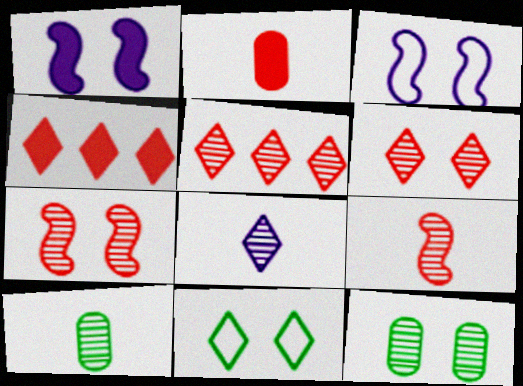[[3, 4, 10], 
[4, 8, 11], 
[8, 9, 10]]